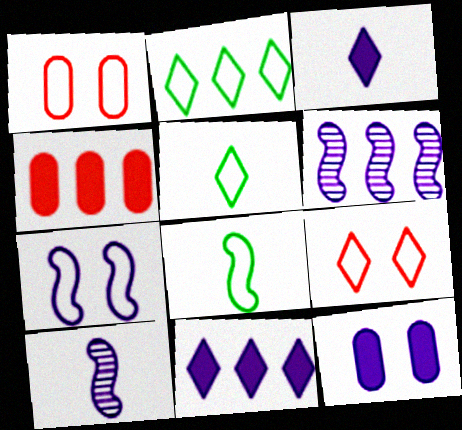[[2, 4, 6]]